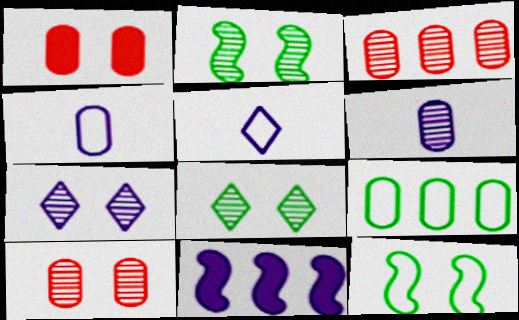[[1, 6, 9], 
[1, 7, 12], 
[2, 7, 10], 
[4, 7, 11]]